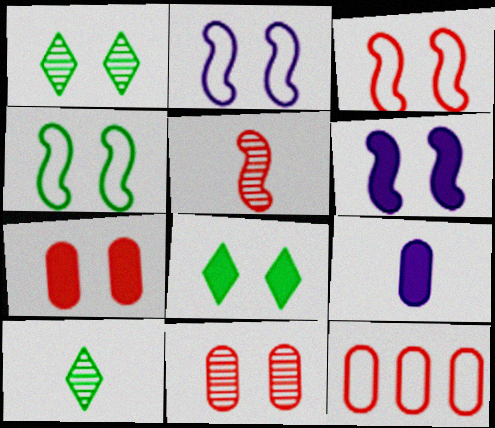[[1, 2, 7], 
[2, 3, 4], 
[2, 8, 11], 
[6, 7, 8], 
[6, 10, 12]]